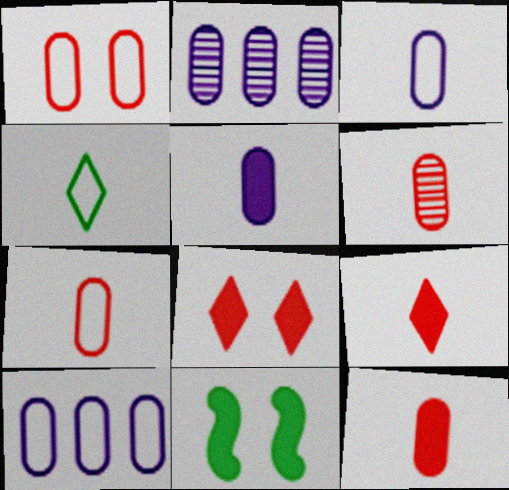[[6, 7, 12]]